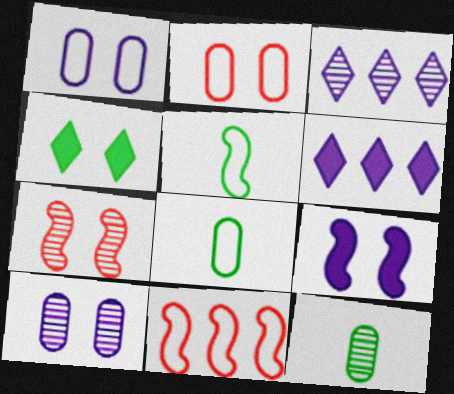[[1, 4, 7], 
[3, 7, 12], 
[6, 7, 8]]